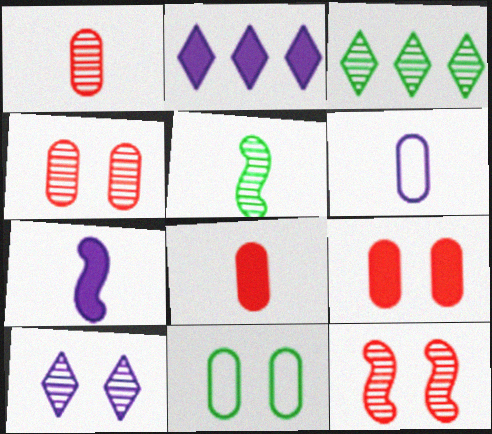[]